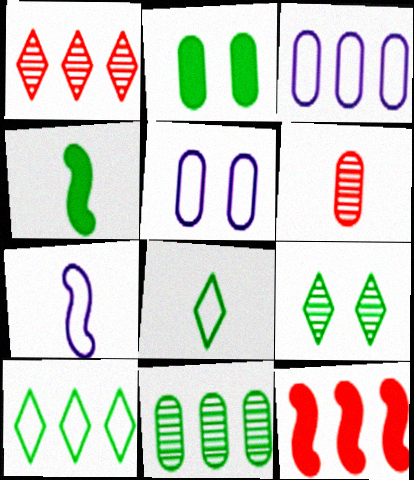[[1, 2, 7], 
[1, 4, 5], 
[2, 3, 6]]